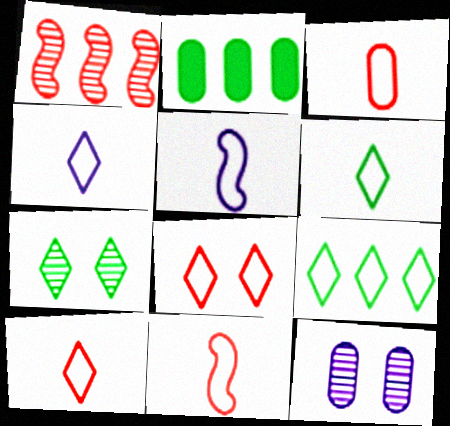[[2, 3, 12], 
[3, 5, 6], 
[3, 10, 11], 
[4, 6, 10], 
[4, 8, 9]]